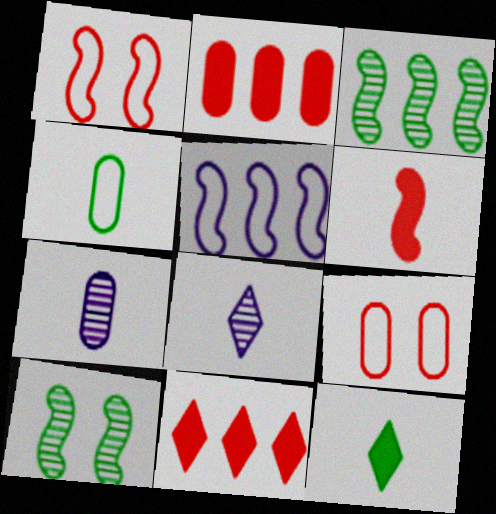[[4, 6, 8], 
[5, 6, 10]]